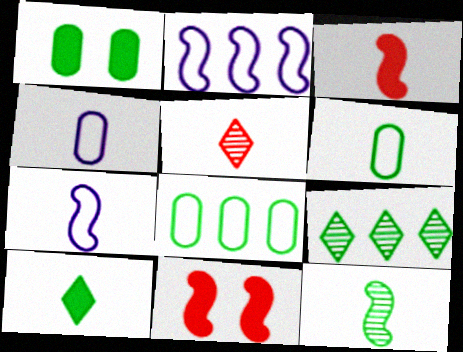[[1, 2, 5], 
[2, 11, 12], 
[3, 7, 12], 
[4, 9, 11], 
[6, 10, 12]]